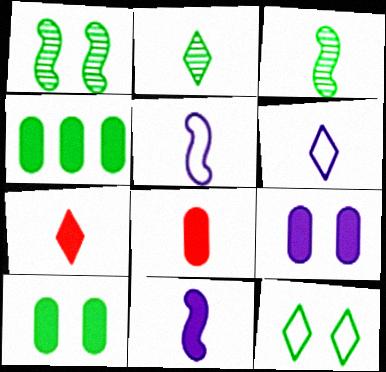[[1, 10, 12], 
[2, 5, 8], 
[2, 6, 7], 
[3, 4, 12], 
[3, 6, 8], 
[4, 8, 9]]